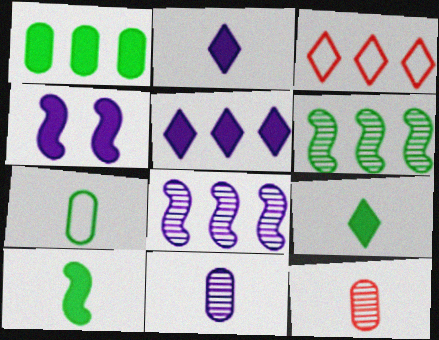[[1, 3, 8]]